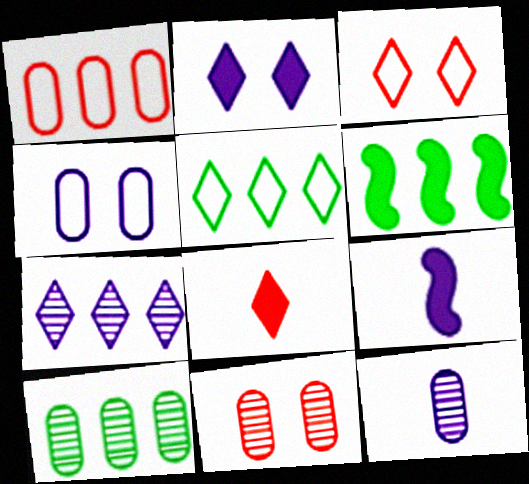[[1, 6, 7], 
[3, 6, 12], 
[3, 9, 10], 
[4, 7, 9], 
[5, 6, 10], 
[5, 9, 11], 
[10, 11, 12]]